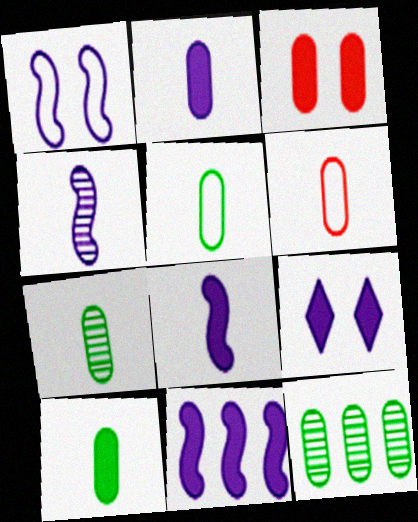[[1, 4, 11], 
[2, 6, 7], 
[2, 9, 11], 
[5, 7, 10]]